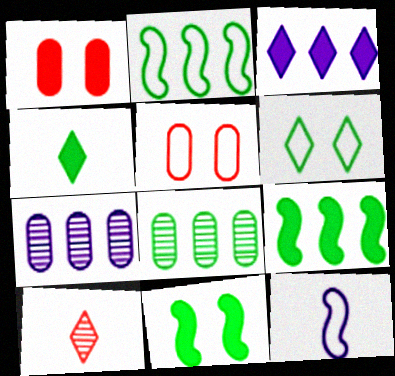[[3, 6, 10]]